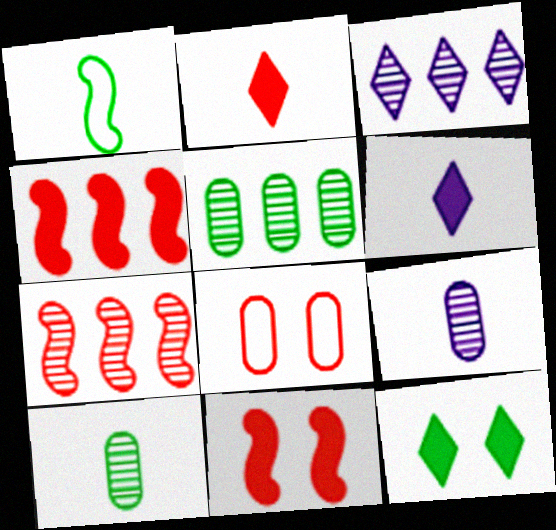[[1, 2, 9], 
[1, 5, 12], 
[2, 7, 8], 
[3, 5, 7]]